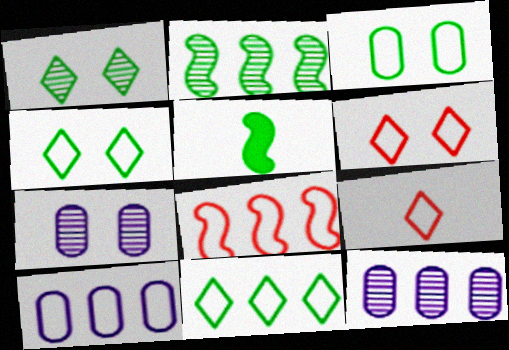[[5, 6, 12], 
[8, 10, 11]]